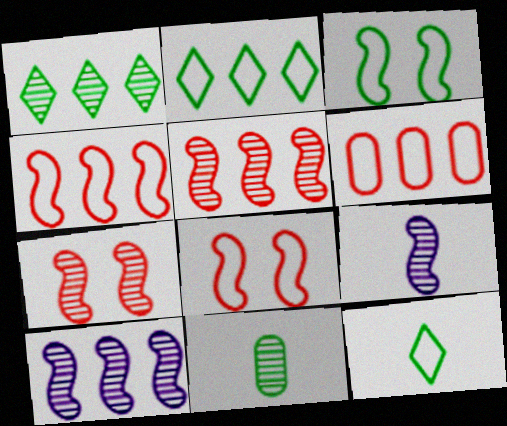[]